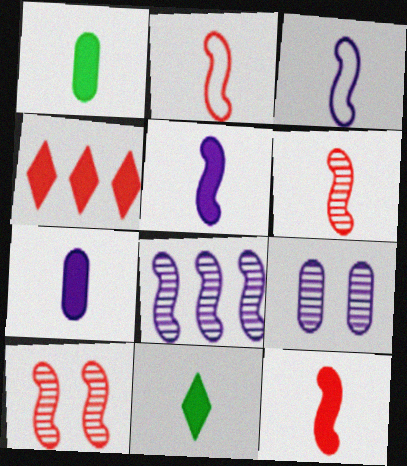[[2, 6, 12], 
[7, 11, 12]]